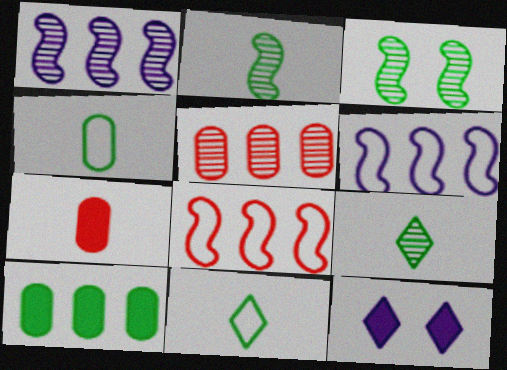[[3, 10, 11]]